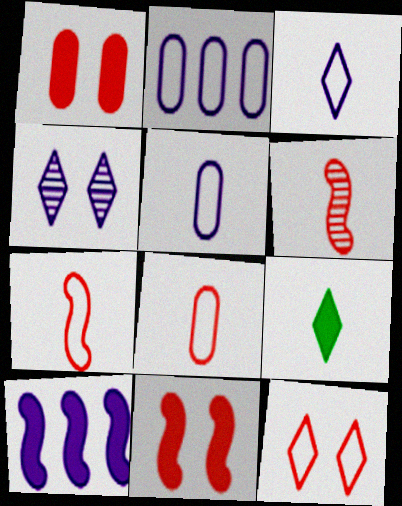[[1, 9, 10], 
[4, 5, 10], 
[5, 6, 9]]